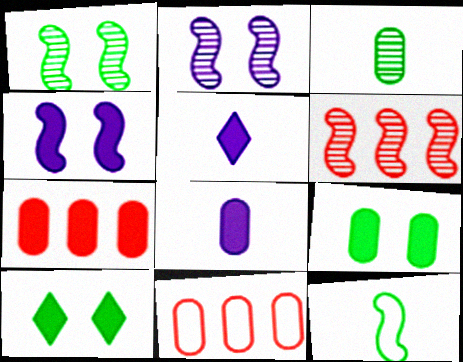[[1, 5, 11], 
[4, 6, 12], 
[7, 8, 9]]